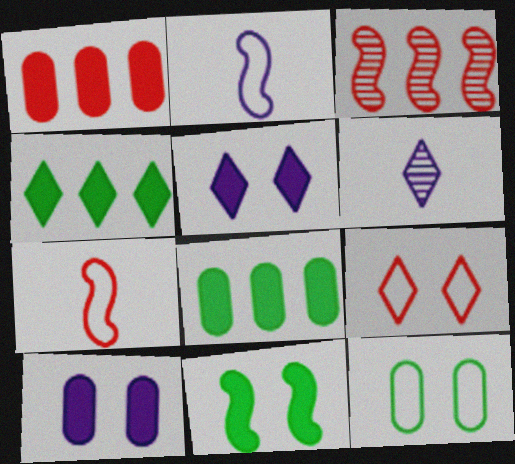[[2, 3, 11], 
[4, 6, 9]]